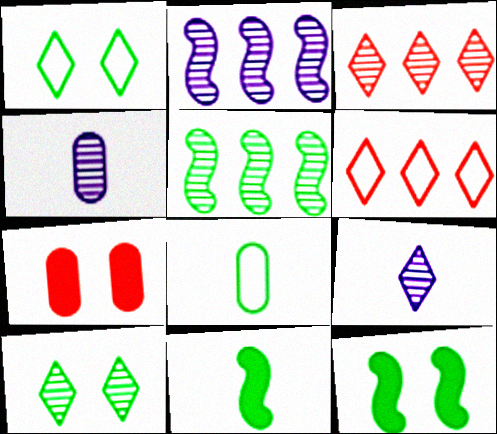[[3, 9, 10], 
[4, 6, 12]]